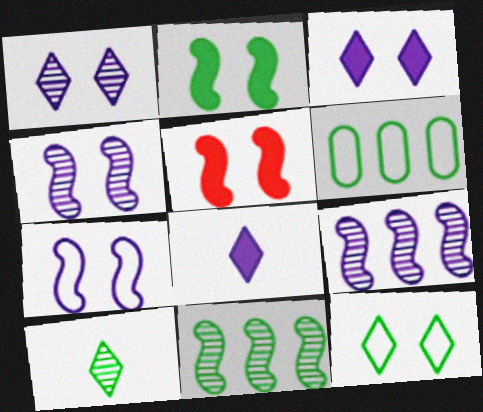[[2, 6, 10]]